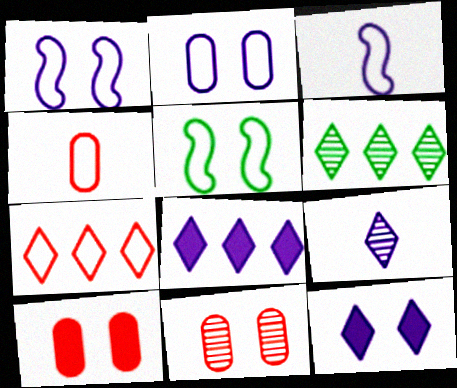[[3, 6, 10], 
[5, 11, 12], 
[6, 7, 8]]